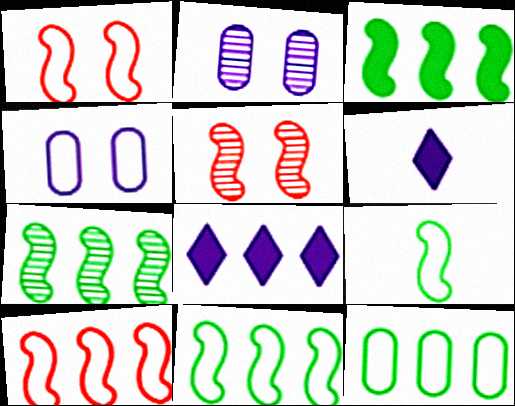[[3, 7, 11], 
[5, 6, 12]]